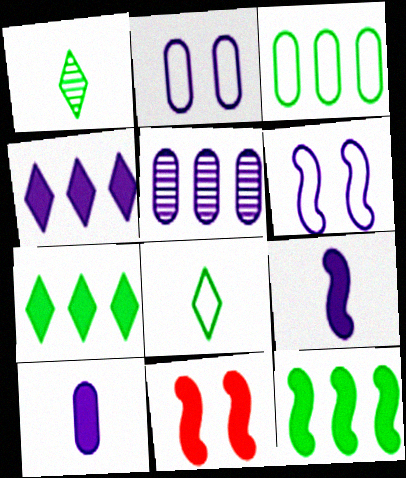[[2, 5, 10], 
[5, 8, 11], 
[7, 10, 11], 
[9, 11, 12]]